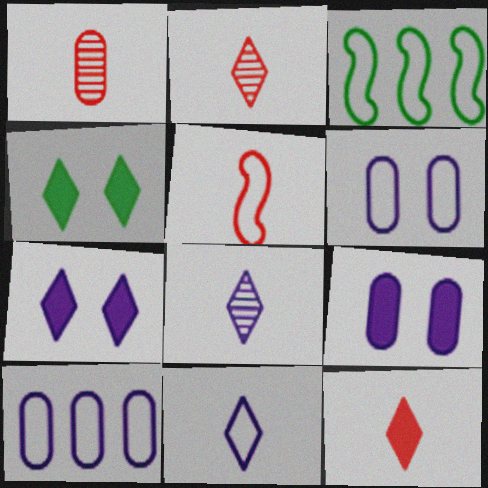[[1, 3, 7], 
[1, 5, 12], 
[2, 3, 9]]